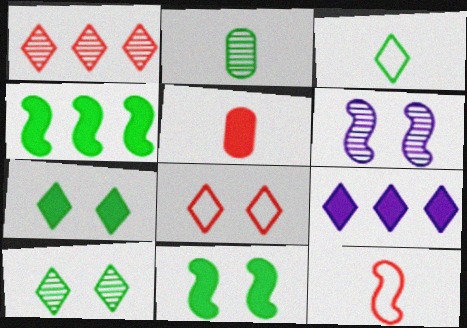[[1, 2, 6], 
[4, 6, 12], 
[5, 9, 11]]